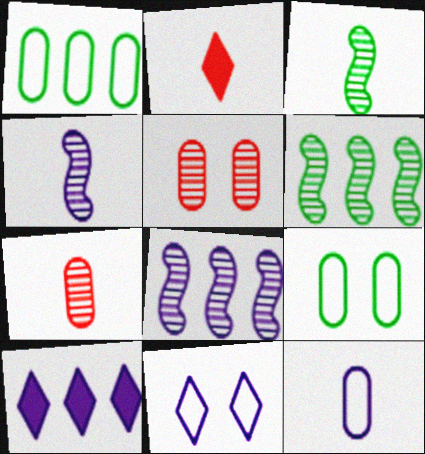[[2, 3, 12], 
[2, 8, 9]]